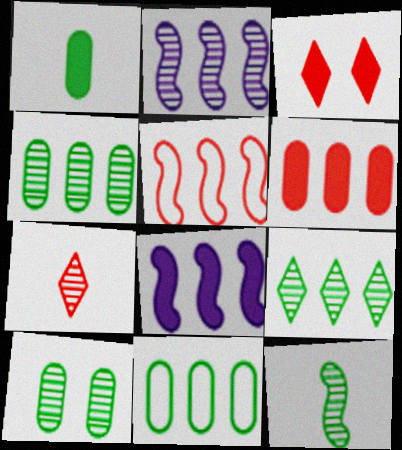[[1, 3, 8], 
[1, 10, 11], 
[2, 7, 10], 
[9, 10, 12]]